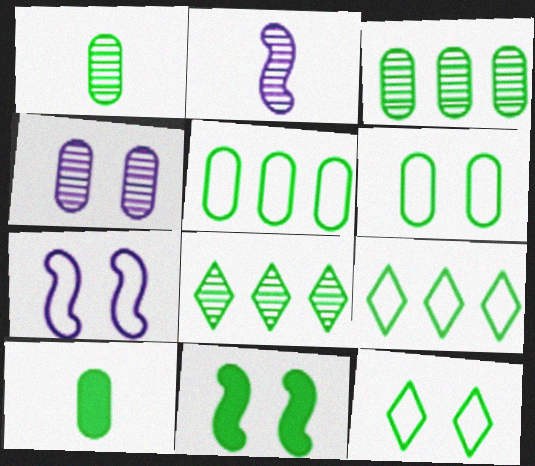[[1, 9, 11], 
[3, 6, 10]]